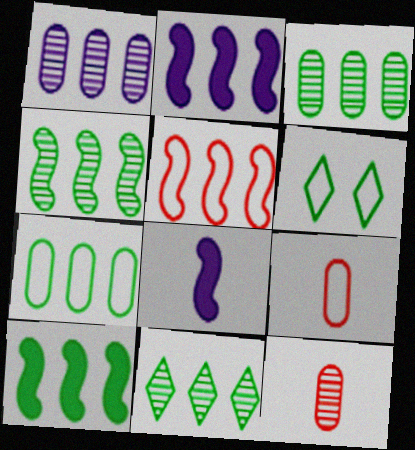[[2, 4, 5], 
[2, 6, 12], 
[3, 4, 11], 
[7, 10, 11]]